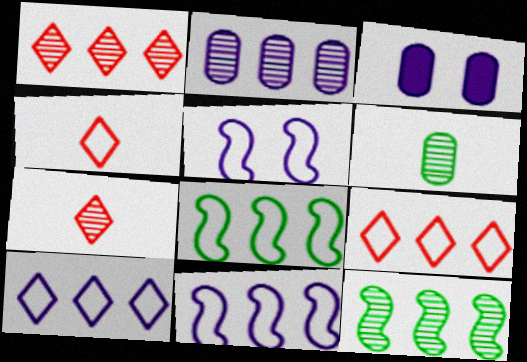[[1, 2, 12], 
[3, 4, 12], 
[3, 7, 8]]